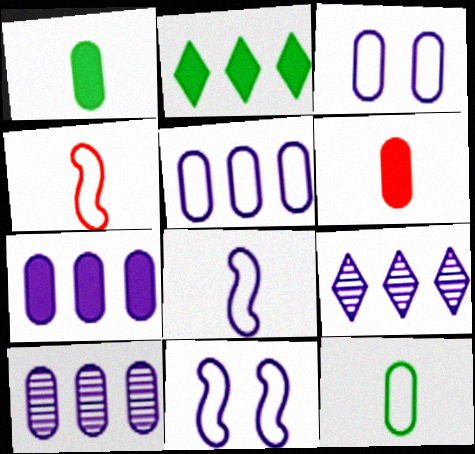[[5, 7, 10]]